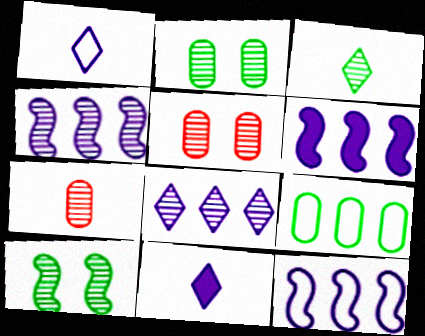[[3, 4, 5], 
[4, 6, 12], 
[7, 8, 10]]